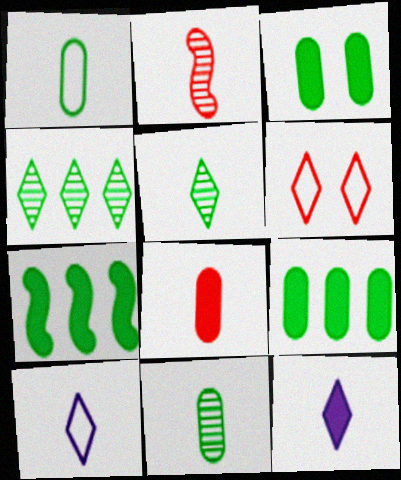[[1, 2, 12], 
[4, 6, 12]]